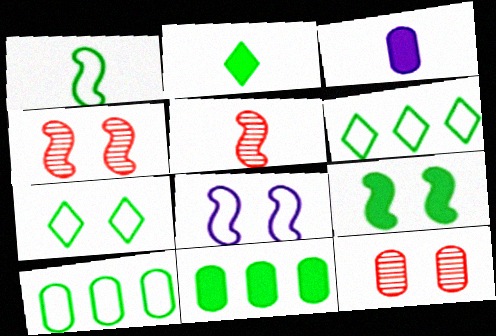[[1, 7, 10], 
[2, 9, 11], 
[3, 4, 6], 
[3, 10, 12], 
[4, 8, 9]]